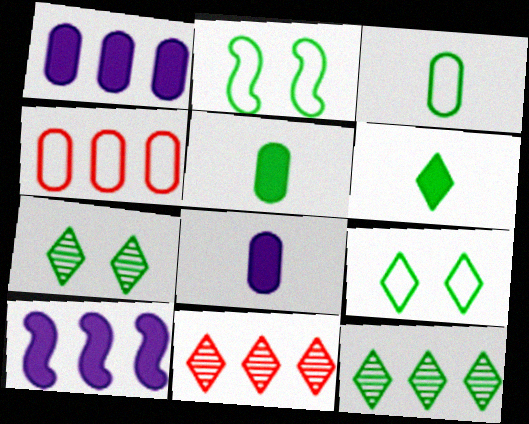[[2, 5, 12], 
[2, 8, 11], 
[4, 10, 12], 
[6, 9, 12]]